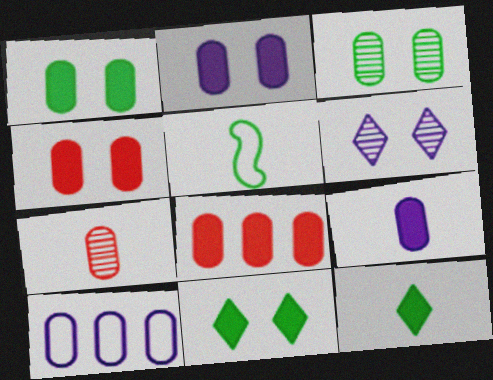[[1, 2, 4], 
[1, 7, 10], 
[1, 8, 9], 
[5, 6, 8]]